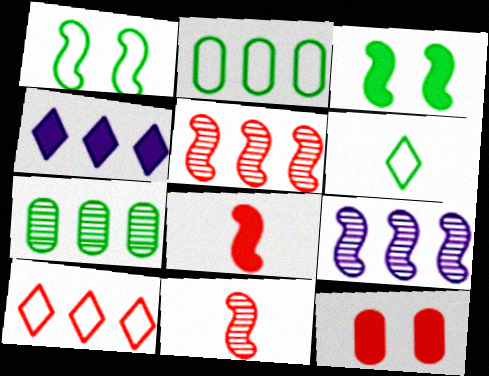[[1, 2, 6], 
[1, 8, 9], 
[2, 4, 5], 
[3, 6, 7], 
[6, 9, 12], 
[10, 11, 12]]